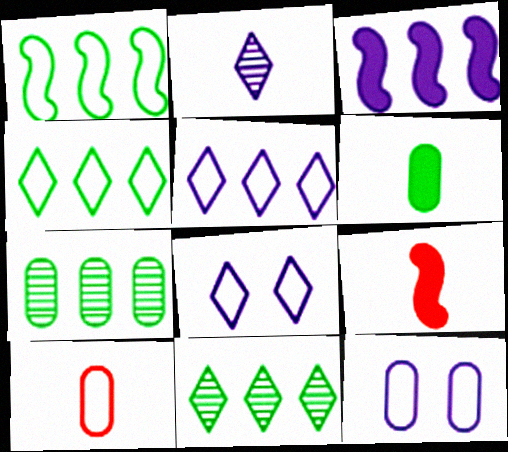[[1, 8, 10], 
[2, 3, 12], 
[7, 8, 9], 
[9, 11, 12]]